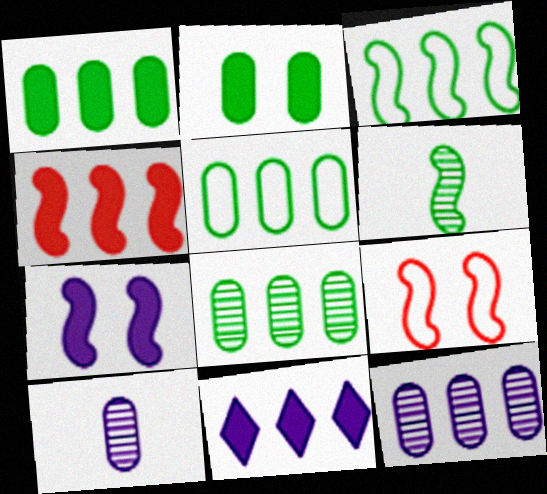[[1, 4, 11], 
[1, 5, 8]]